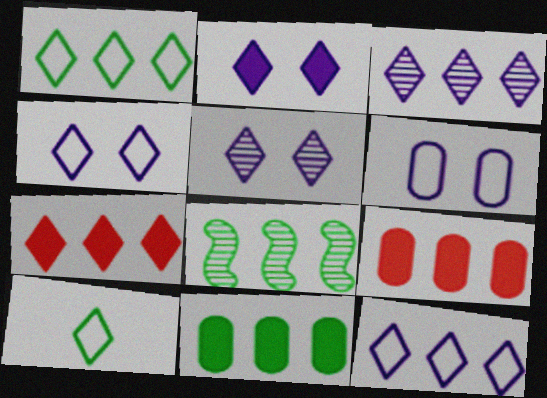[[1, 3, 7], 
[1, 8, 11], 
[2, 4, 5], 
[5, 7, 10], 
[8, 9, 12]]